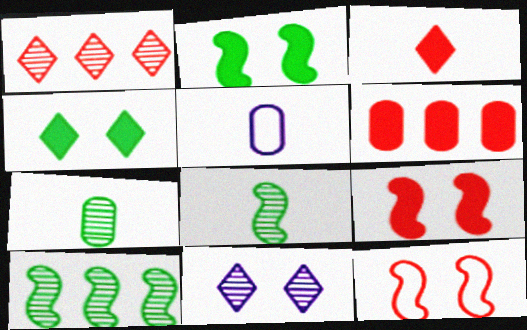[[1, 2, 5], 
[3, 5, 8], 
[3, 6, 9]]